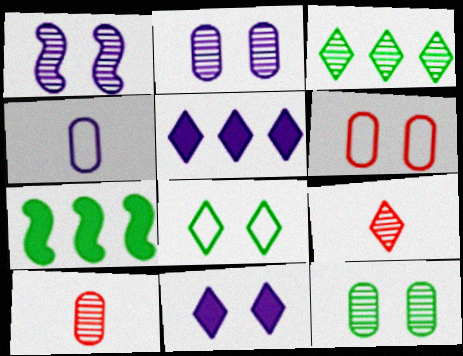[[1, 3, 10], 
[1, 4, 5], 
[5, 8, 9]]